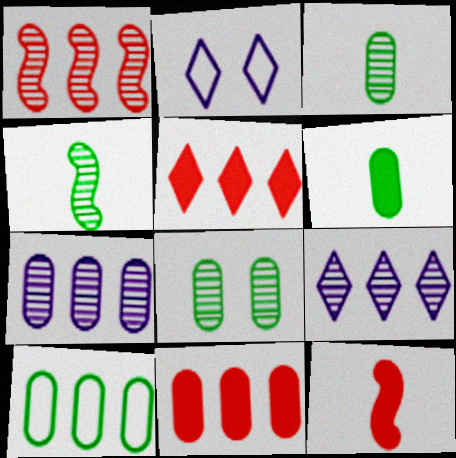[[1, 2, 6], 
[2, 4, 11], 
[6, 8, 10], 
[7, 10, 11]]